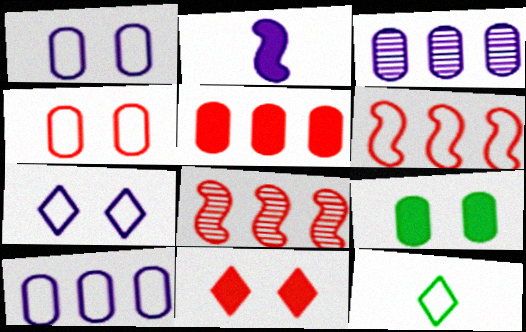[[1, 6, 12], 
[2, 3, 7]]